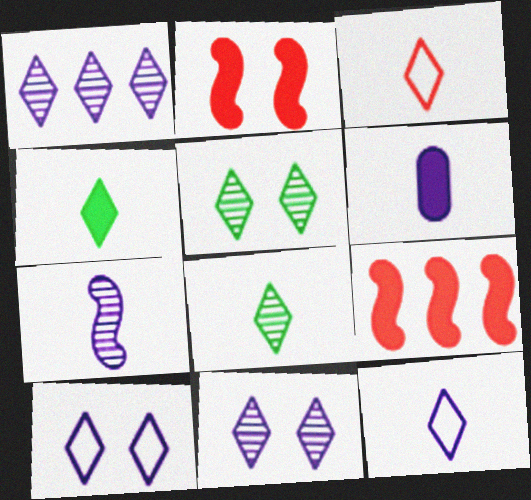[[6, 7, 12]]